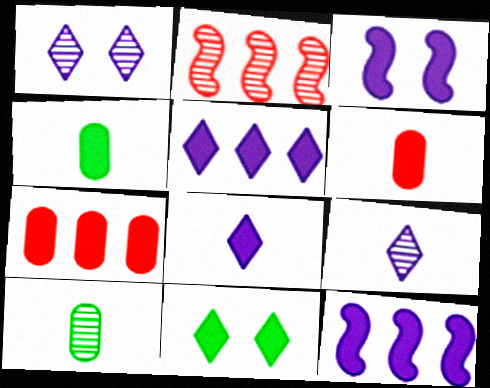[[1, 2, 10], 
[6, 11, 12]]